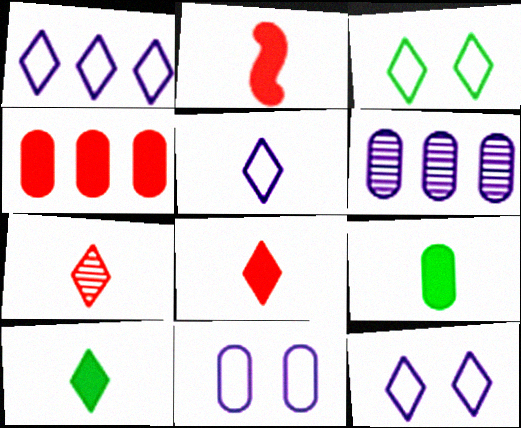[[1, 5, 12], 
[2, 3, 6], 
[5, 7, 10]]